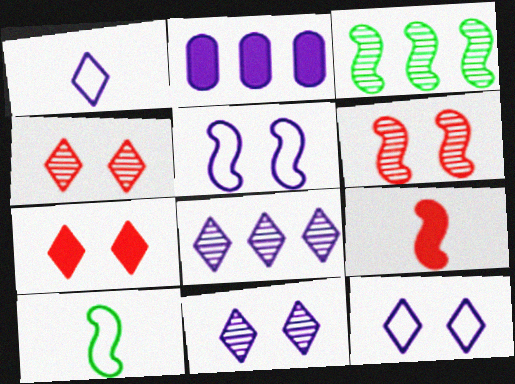[[2, 4, 10], 
[3, 5, 9]]